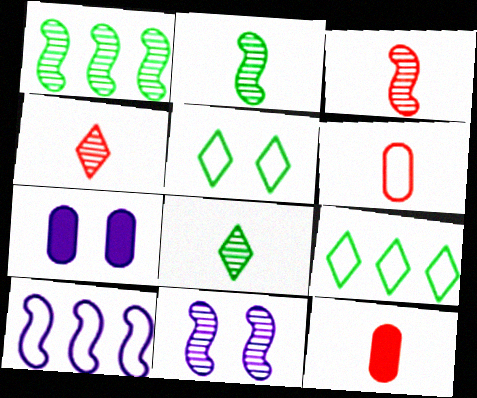[[1, 3, 11], 
[3, 7, 9], 
[5, 6, 10], 
[9, 11, 12]]